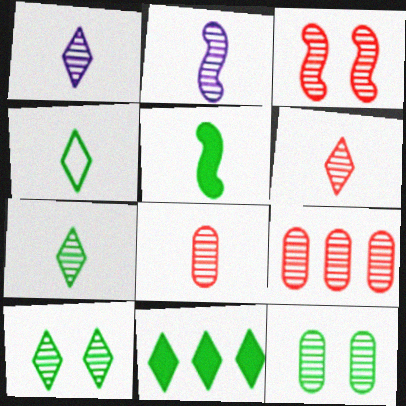[[1, 6, 7], 
[2, 7, 8], 
[2, 9, 10], 
[3, 6, 9], 
[4, 10, 11]]